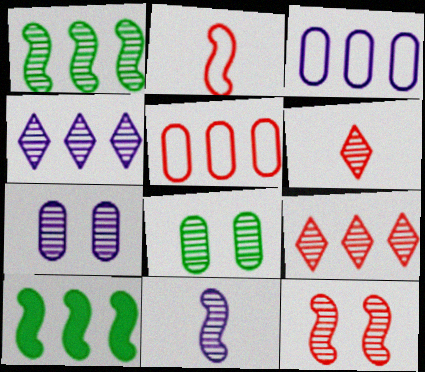[[1, 6, 7], 
[1, 11, 12], 
[3, 9, 10], 
[4, 5, 10], 
[4, 7, 11], 
[8, 9, 11]]